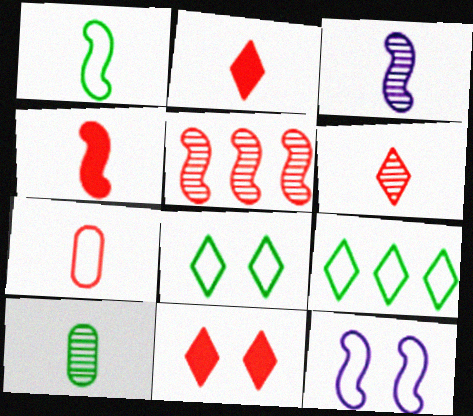[[1, 3, 4], 
[3, 6, 10], 
[4, 6, 7], 
[5, 7, 11], 
[7, 9, 12]]